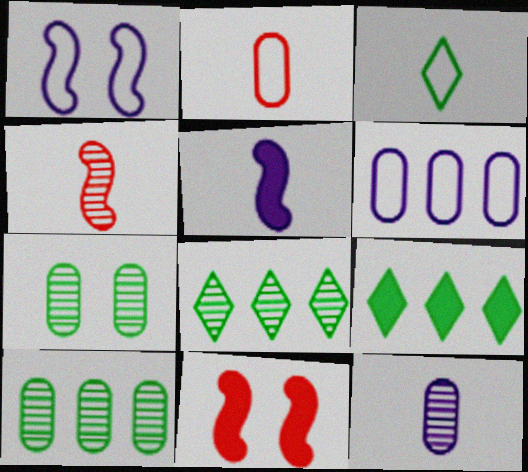[]